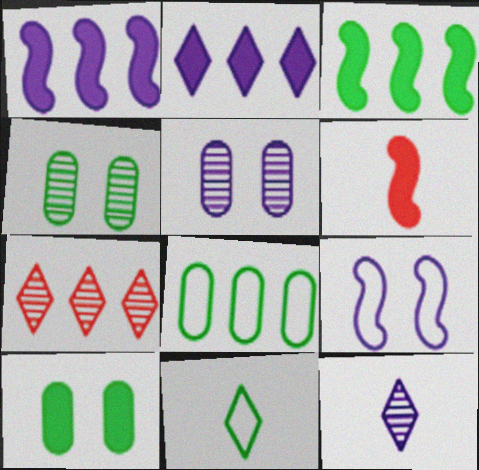[[1, 7, 8], 
[2, 6, 10], 
[3, 4, 11]]